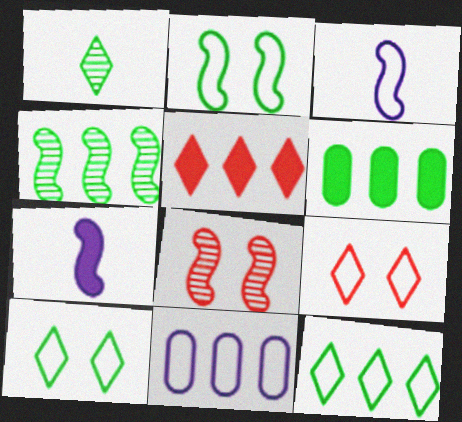[[1, 2, 6], 
[4, 5, 11], 
[4, 6, 12]]